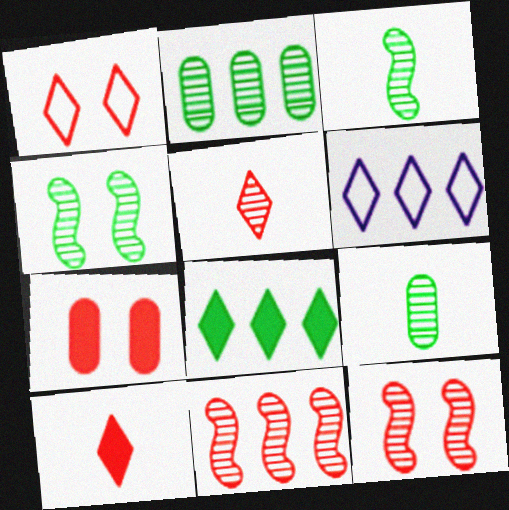[[1, 7, 12], 
[3, 6, 7]]